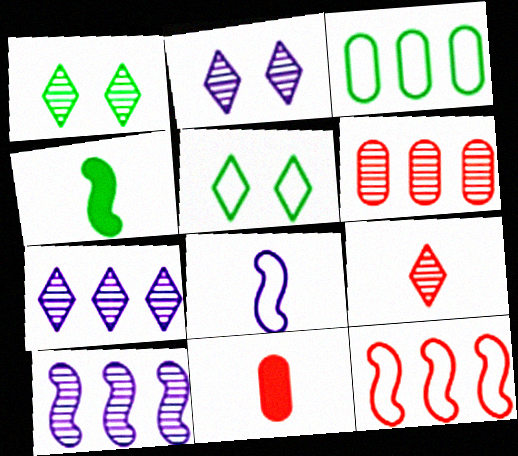[[1, 3, 4], 
[1, 7, 9], 
[5, 10, 11]]